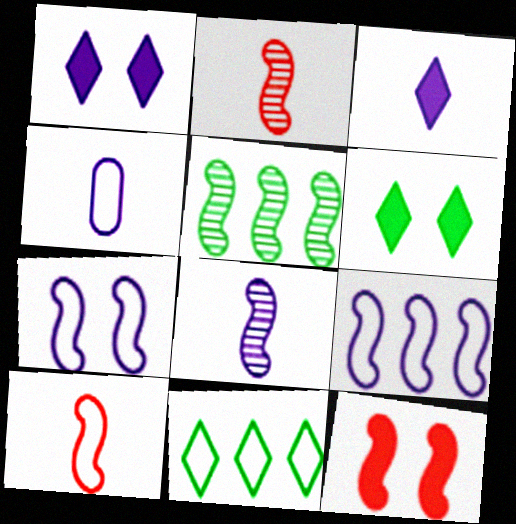[[3, 4, 8]]